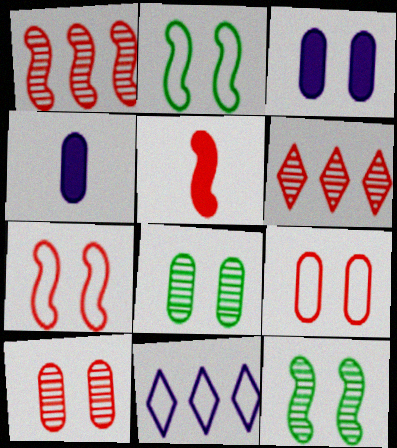[[1, 5, 7], 
[2, 4, 6], 
[3, 8, 9], 
[5, 6, 9], 
[5, 8, 11]]